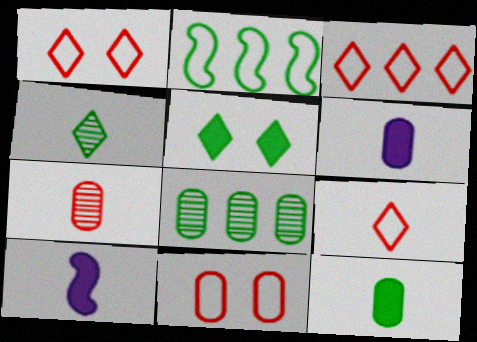[[1, 3, 9], 
[1, 8, 10], 
[6, 8, 11]]